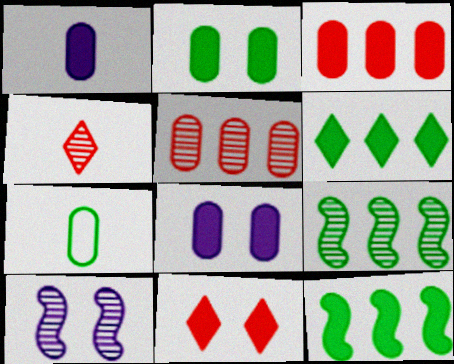[[1, 2, 3], 
[1, 11, 12], 
[5, 7, 8]]